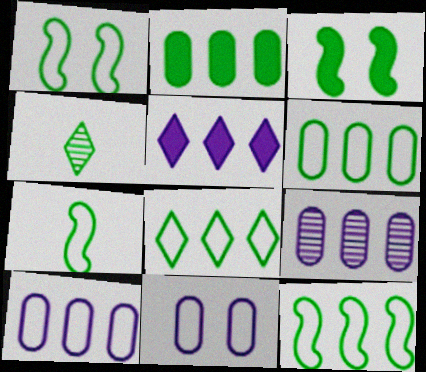[[1, 2, 4], 
[1, 7, 12], 
[3, 4, 6], 
[6, 8, 12]]